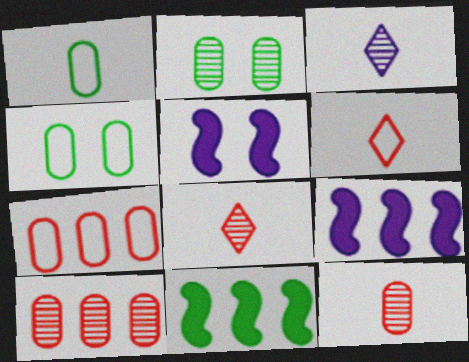[[2, 6, 9], 
[4, 8, 9]]